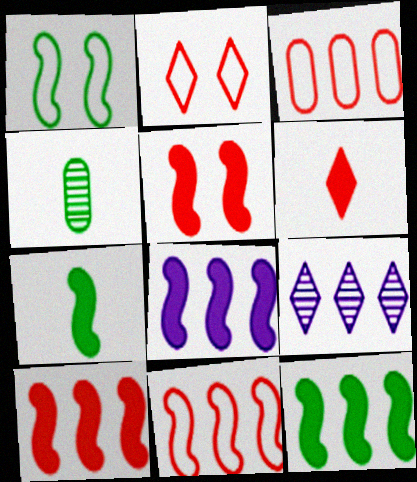[[2, 4, 8], 
[3, 9, 12], 
[5, 7, 8], 
[8, 10, 12]]